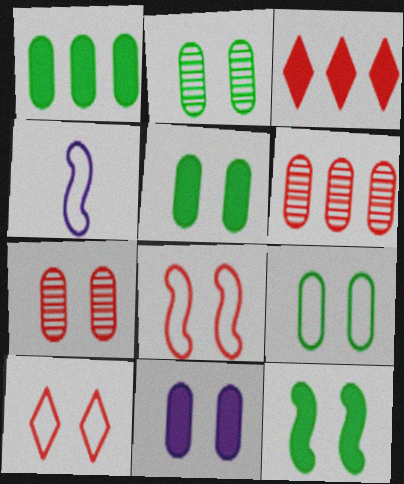[[2, 3, 4], 
[2, 5, 9], 
[7, 9, 11]]